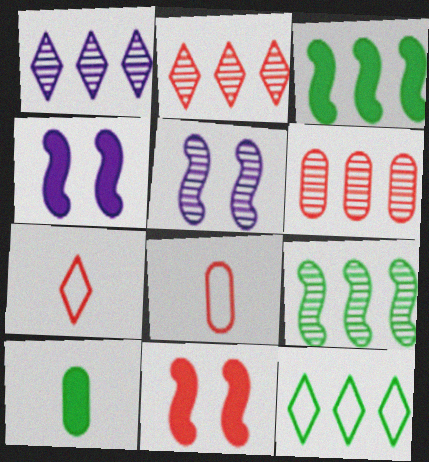[[1, 6, 9], 
[2, 8, 11], 
[6, 7, 11]]